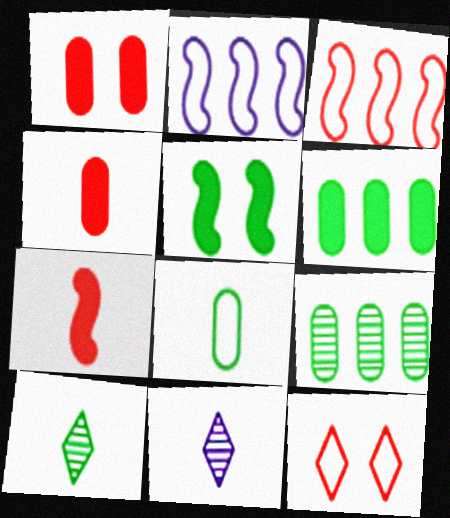[[1, 2, 10], 
[2, 8, 12], 
[7, 8, 11]]